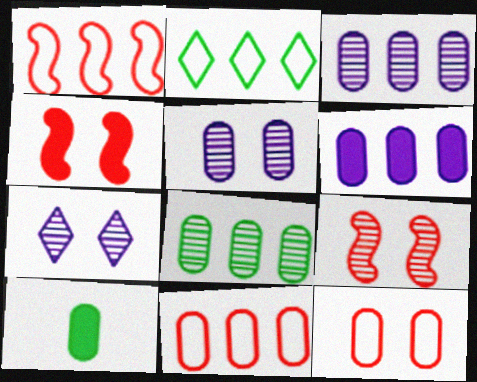[[1, 7, 10], 
[3, 10, 12], 
[5, 10, 11], 
[6, 8, 11]]